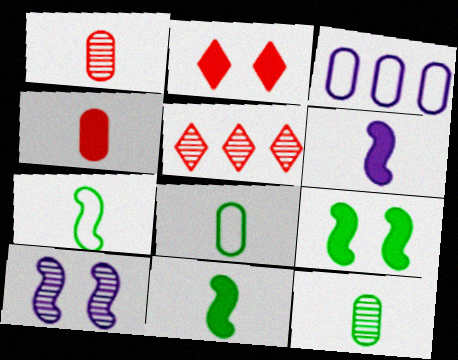[[5, 10, 12]]